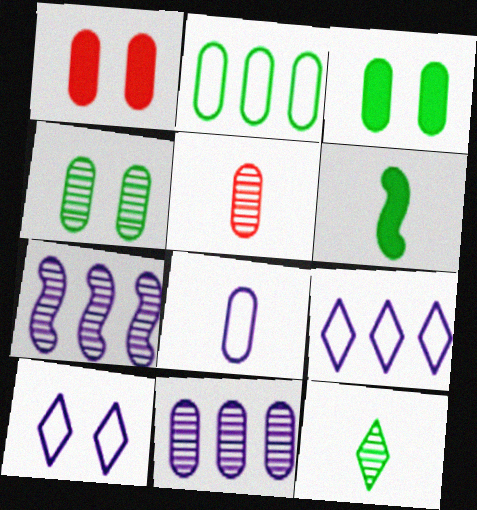[[4, 5, 11]]